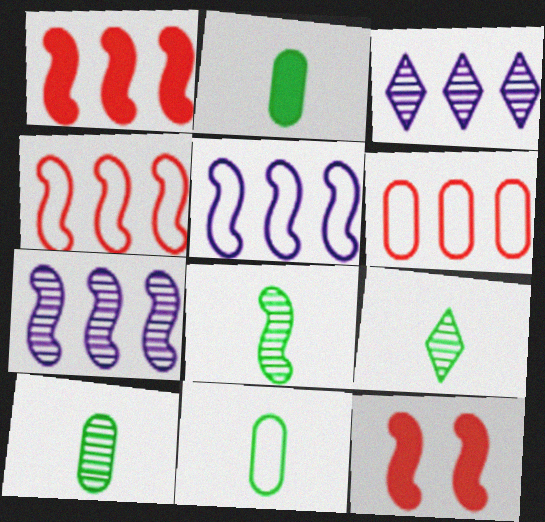[[2, 10, 11], 
[3, 11, 12], 
[5, 8, 12], 
[8, 9, 10]]